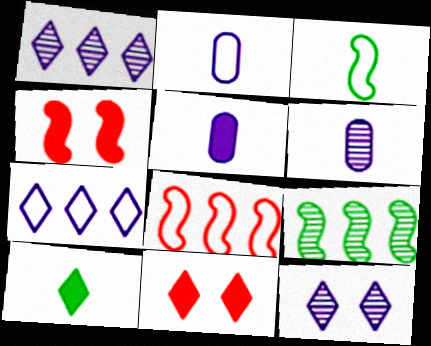[[2, 5, 6], 
[2, 9, 11]]